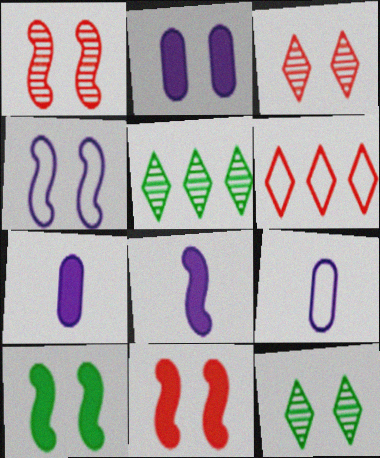[[1, 4, 10], 
[5, 9, 11]]